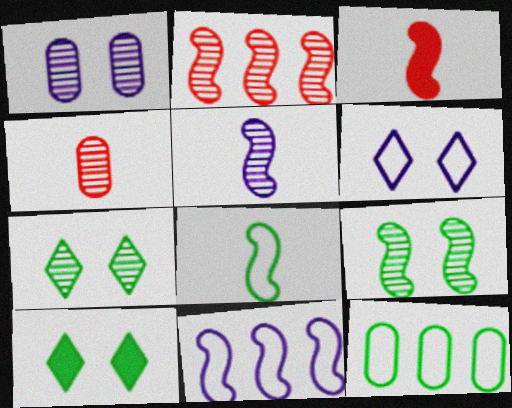[[2, 5, 9], 
[3, 5, 8], 
[3, 9, 11], 
[4, 10, 11]]